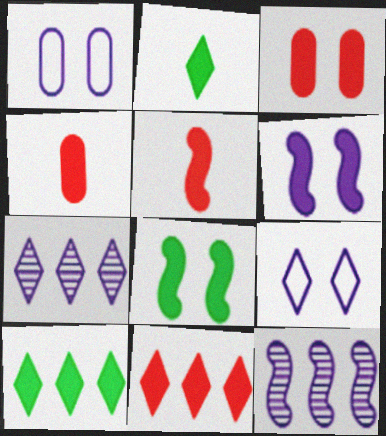[[3, 5, 11], 
[4, 6, 10]]